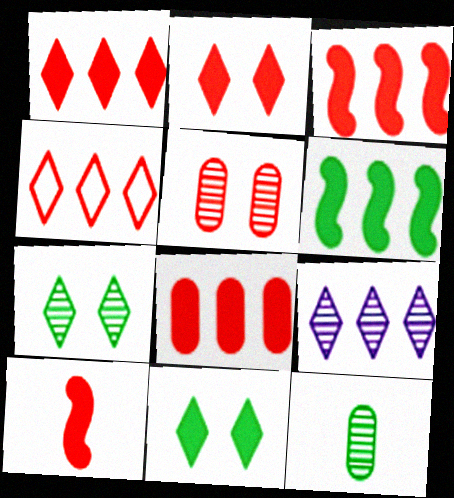[[1, 3, 8], 
[2, 8, 10], 
[4, 5, 10]]